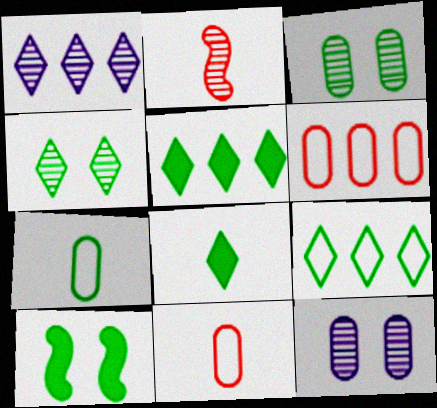[[1, 2, 3], 
[1, 10, 11], 
[4, 8, 9]]